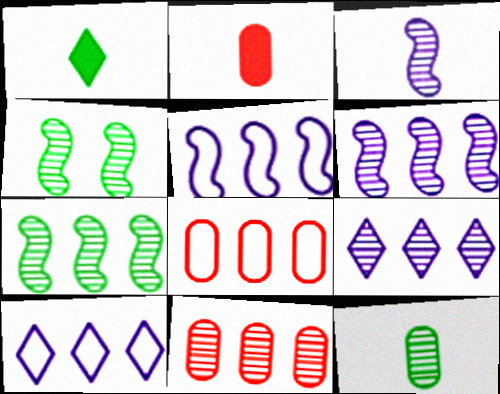[[2, 4, 10], 
[7, 9, 11]]